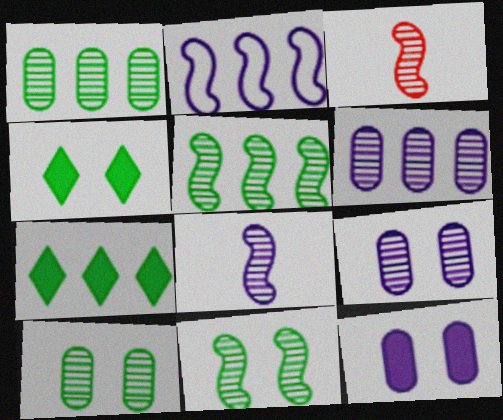[]